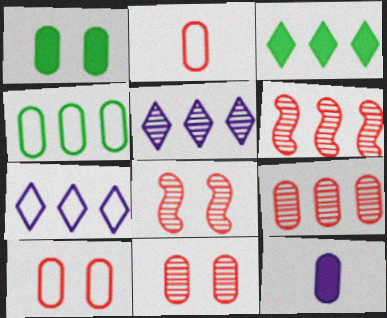[[4, 11, 12]]